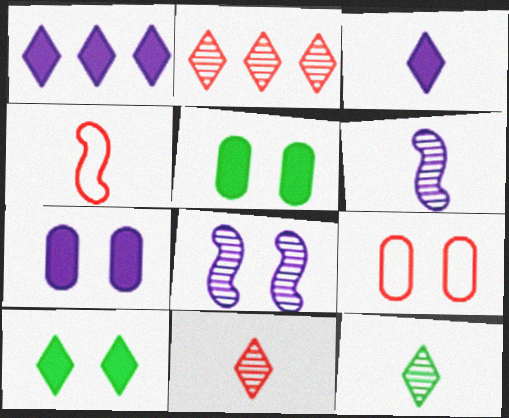[[8, 9, 10]]